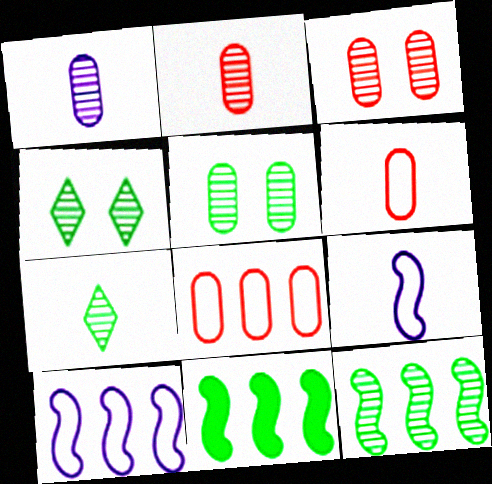[[5, 7, 12]]